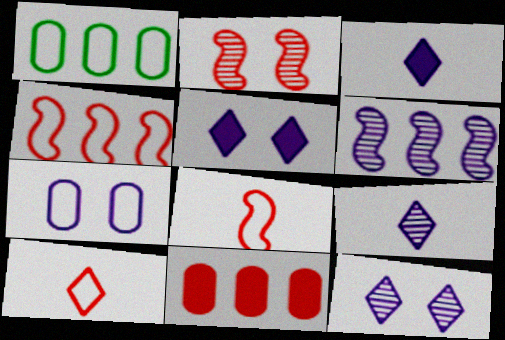[[1, 2, 3], 
[2, 10, 11], 
[3, 6, 7]]